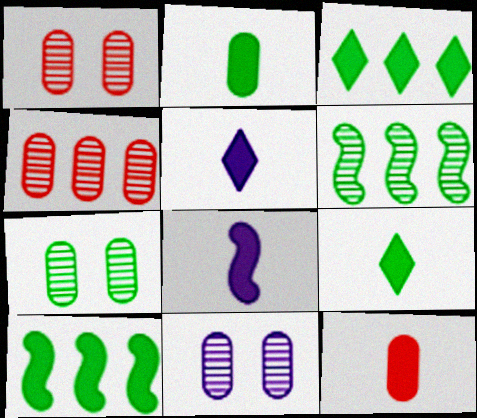[[1, 7, 11], 
[8, 9, 12]]